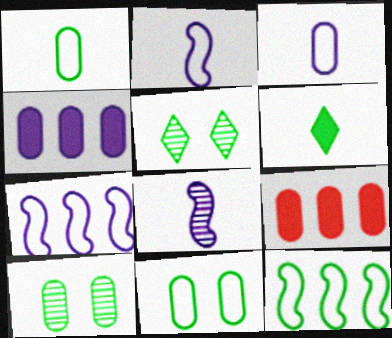[[2, 5, 9], 
[3, 9, 10], 
[6, 10, 12]]